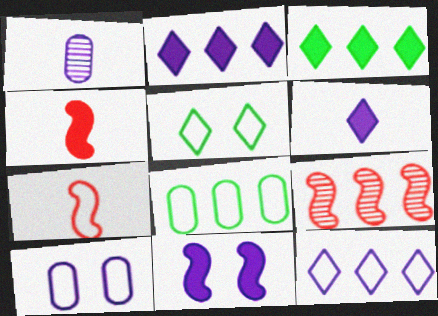[[1, 11, 12], 
[2, 8, 9]]